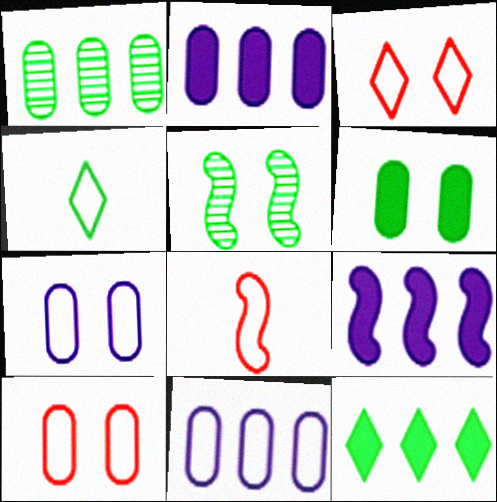[[5, 8, 9]]